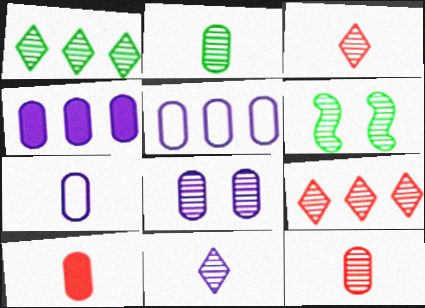[[1, 2, 6], 
[2, 7, 10], 
[4, 7, 8]]